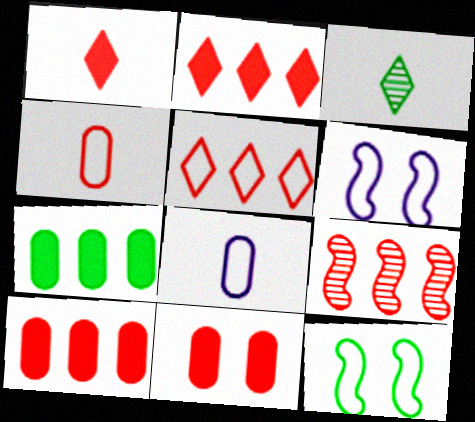[[3, 6, 10], 
[3, 7, 12], 
[5, 8, 12], 
[5, 9, 10]]